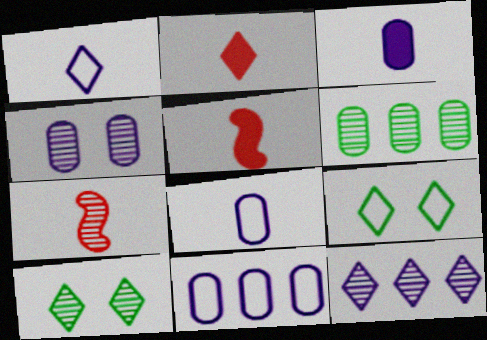[[2, 9, 12], 
[3, 4, 11], 
[5, 10, 11]]